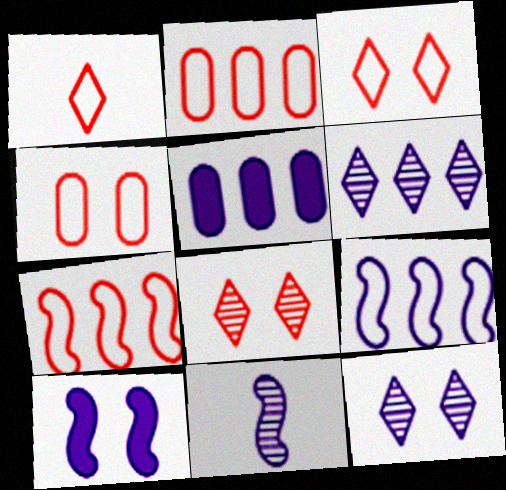[[1, 4, 7], 
[5, 6, 9], 
[9, 10, 11]]